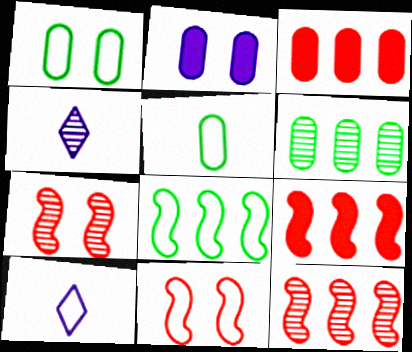[[1, 4, 9], 
[4, 6, 7]]